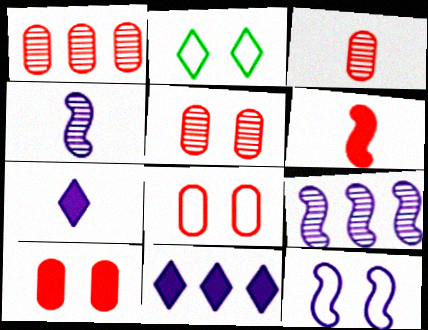[[1, 3, 5], 
[2, 8, 12], 
[5, 8, 10]]